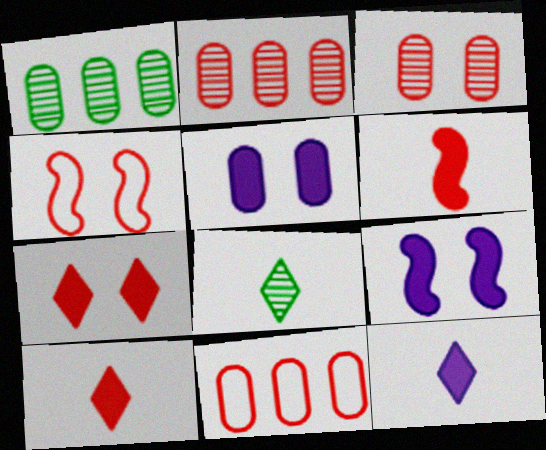[[1, 4, 12], 
[2, 4, 10], 
[3, 4, 7], 
[8, 9, 11]]